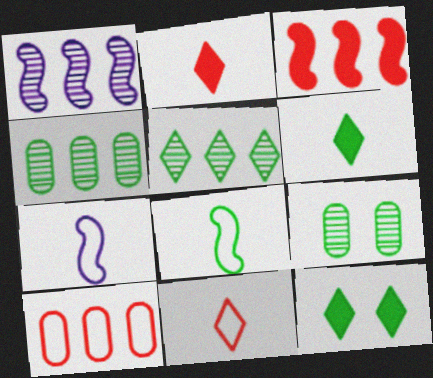[[4, 8, 12]]